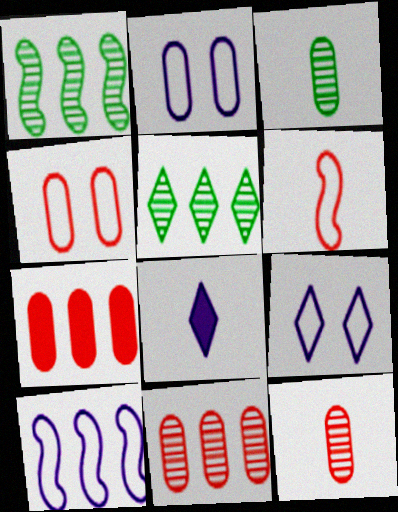[[1, 4, 8], 
[2, 3, 7], 
[3, 6, 8], 
[4, 7, 12], 
[5, 7, 10]]